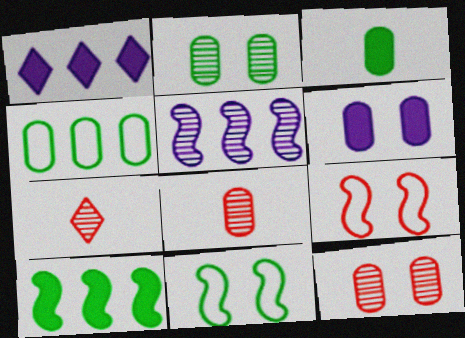[[1, 8, 11], 
[2, 3, 4], 
[2, 5, 7], 
[4, 6, 8]]